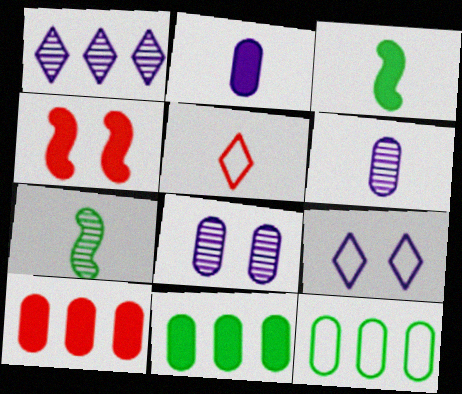[[2, 5, 7], 
[3, 5, 6], 
[7, 9, 10]]